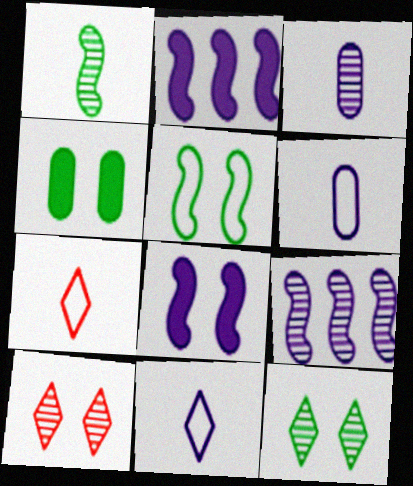[[4, 5, 12], 
[4, 7, 9]]